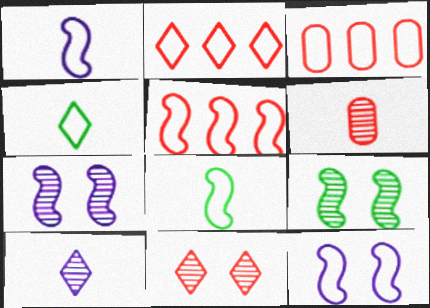[[2, 3, 5], 
[3, 4, 12], 
[5, 8, 12]]